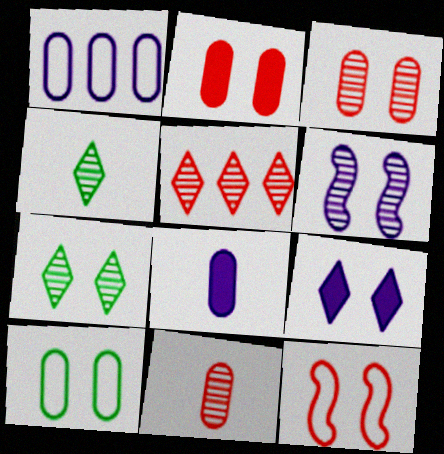[[3, 6, 7]]